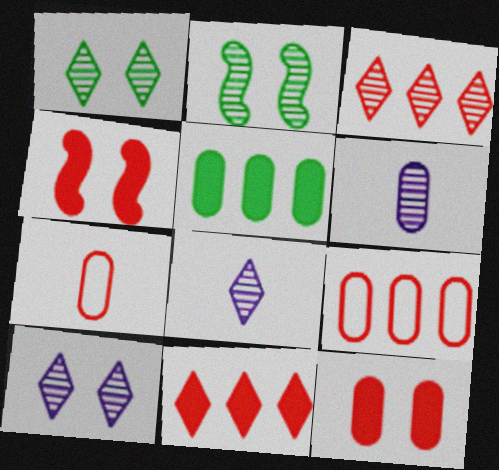[[1, 3, 8], 
[2, 3, 6], 
[3, 4, 7]]